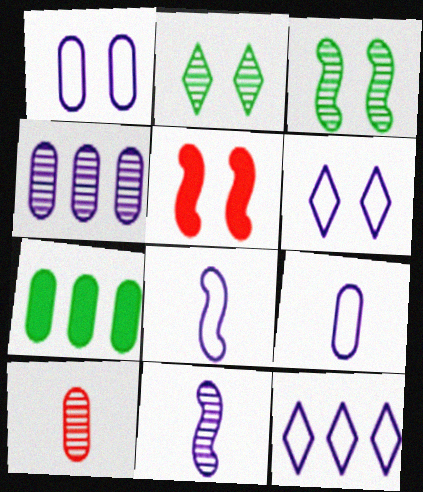[[1, 2, 5], 
[1, 7, 10], 
[1, 8, 12]]